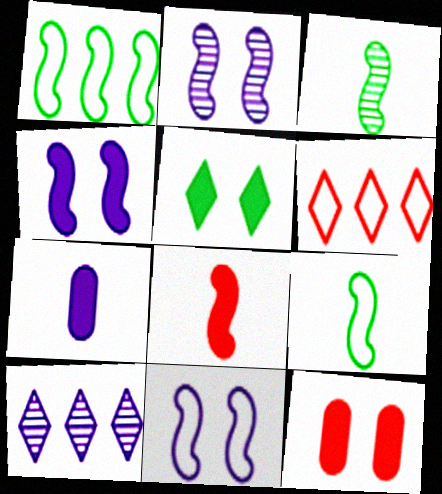[[1, 2, 8], 
[2, 4, 11], 
[4, 5, 12], 
[7, 10, 11], 
[9, 10, 12]]